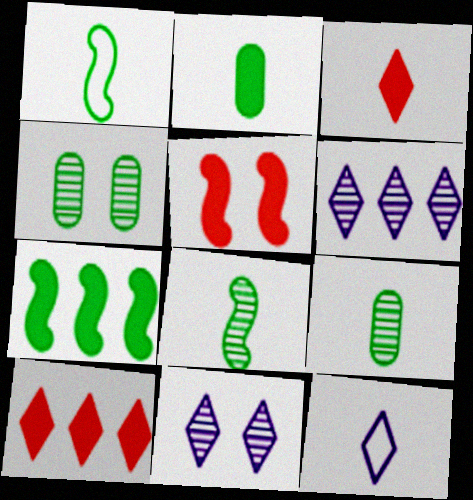[]